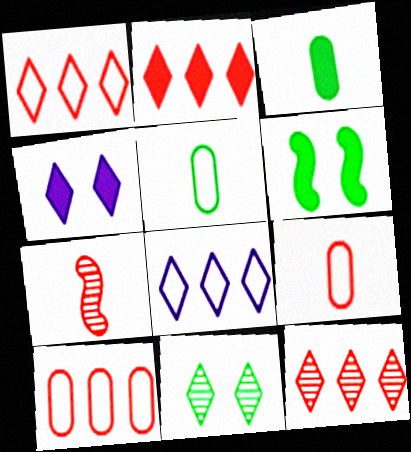[[1, 2, 12]]